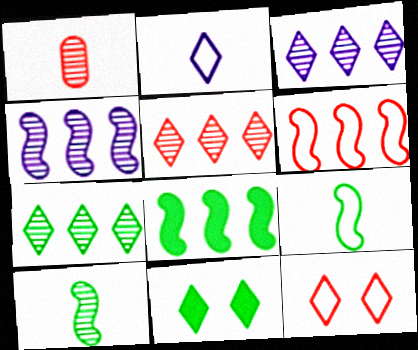[[2, 5, 11], 
[3, 5, 7], 
[4, 6, 8]]